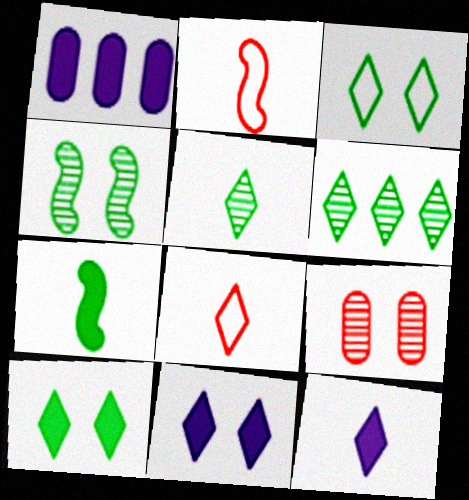[[1, 4, 8], 
[5, 8, 12], 
[6, 8, 11]]